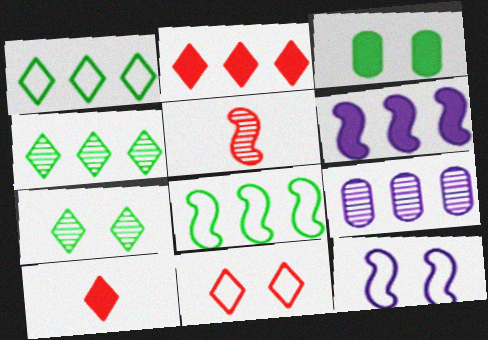[[2, 8, 9], 
[3, 6, 10], 
[5, 7, 9]]